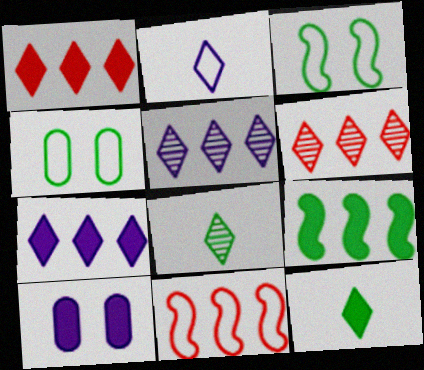[[2, 4, 11], 
[4, 8, 9], 
[8, 10, 11]]